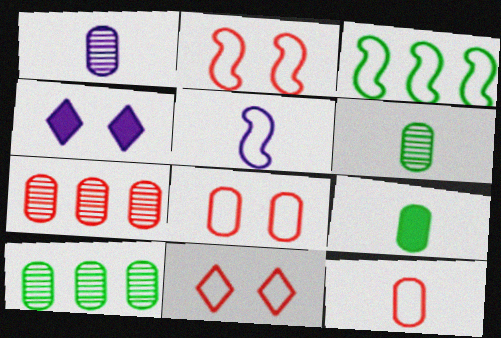[[1, 9, 12], 
[2, 3, 5], 
[2, 8, 11]]